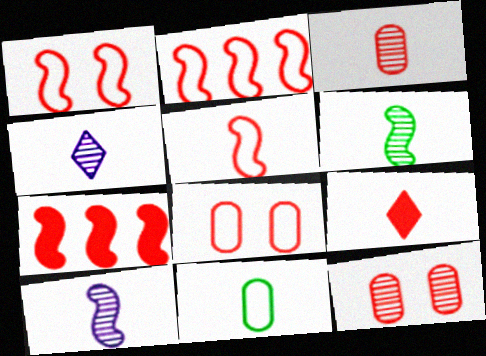[[1, 2, 5], 
[2, 9, 12], 
[3, 4, 6], 
[3, 5, 9], 
[9, 10, 11]]